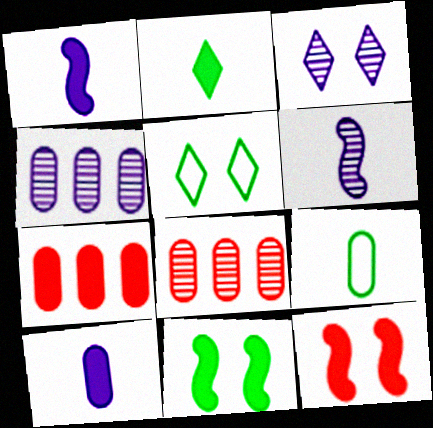[[1, 5, 8], 
[3, 4, 6], 
[5, 6, 7]]